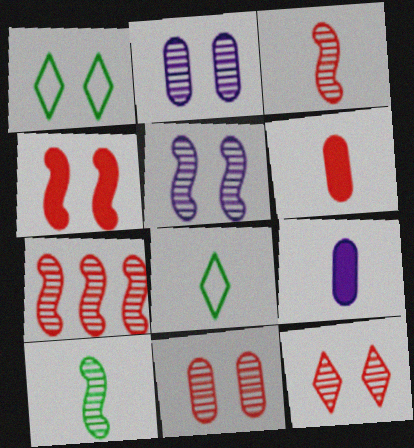[[1, 2, 4], 
[1, 7, 9], 
[3, 8, 9], 
[5, 7, 10]]